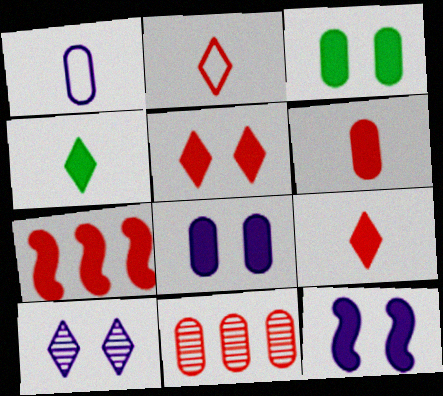[[1, 3, 11], 
[3, 5, 12], 
[4, 7, 8], 
[5, 6, 7]]